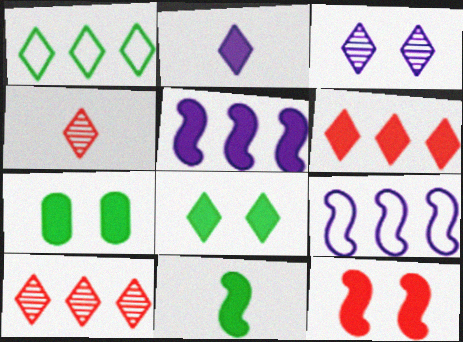[[2, 6, 8], 
[4, 7, 9], 
[5, 11, 12]]